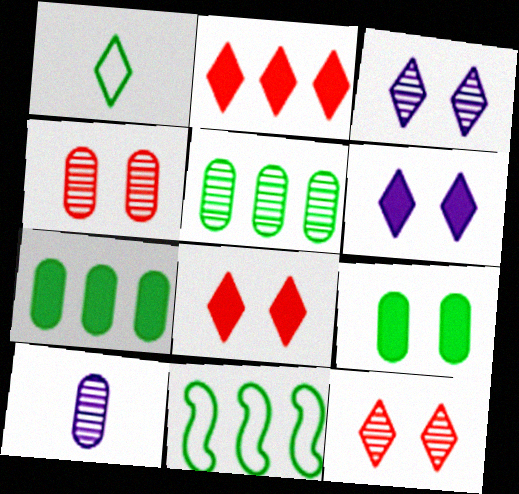[[1, 2, 3], 
[4, 5, 10], 
[8, 10, 11]]